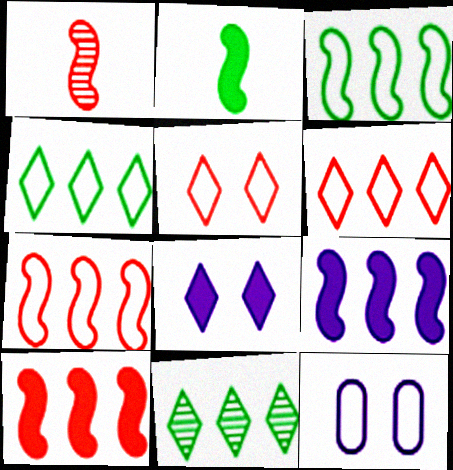[]